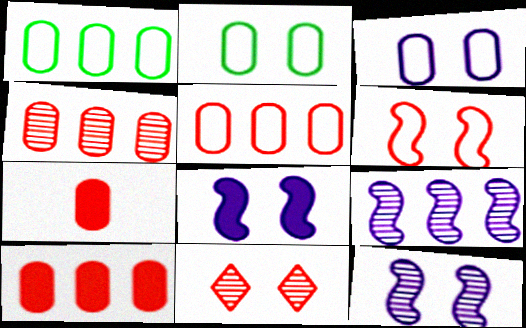[[2, 8, 11], 
[4, 5, 10]]